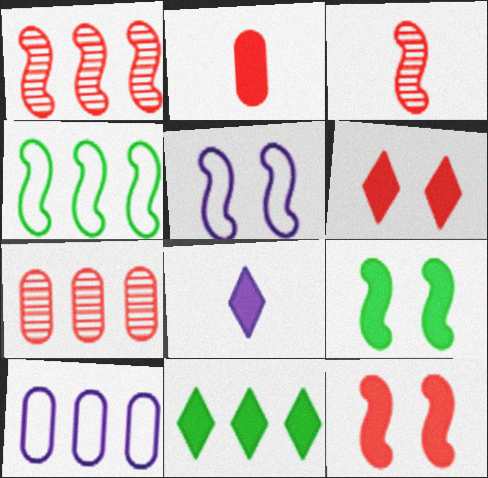[[1, 10, 11], 
[6, 8, 11]]